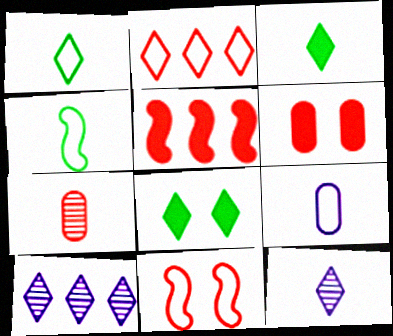[[2, 8, 12], 
[4, 6, 10]]